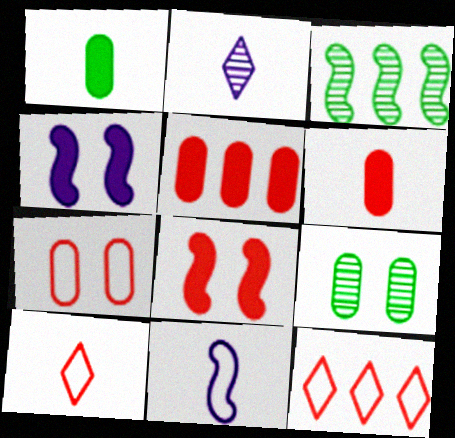[[3, 8, 11]]